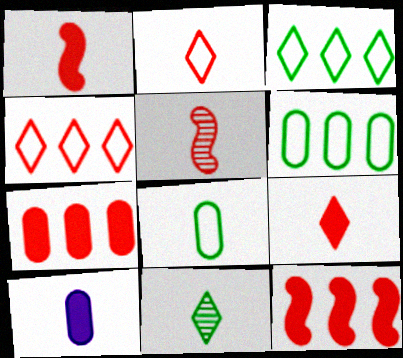[]